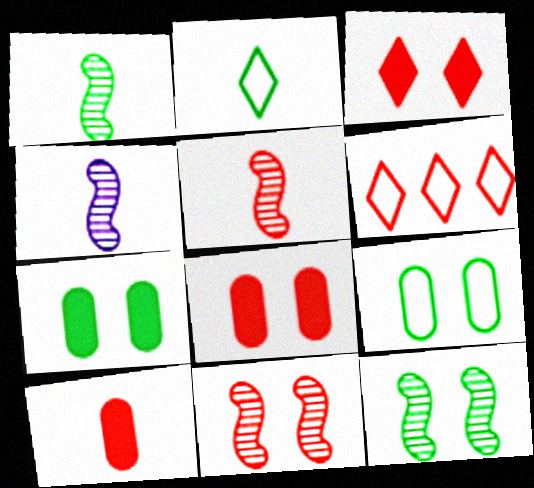[[1, 4, 5], 
[2, 4, 10], 
[4, 6, 7], 
[5, 6, 8], 
[6, 10, 11]]